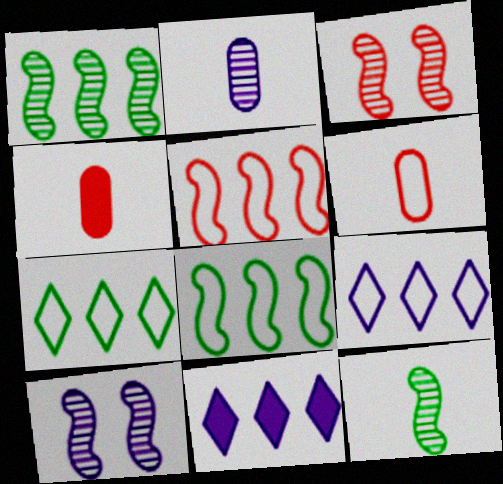[[4, 7, 10]]